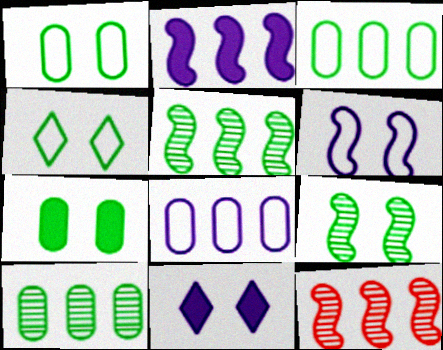[[4, 7, 9]]